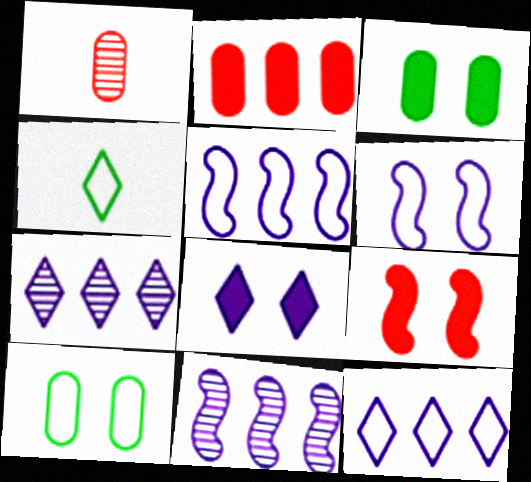[[3, 8, 9]]